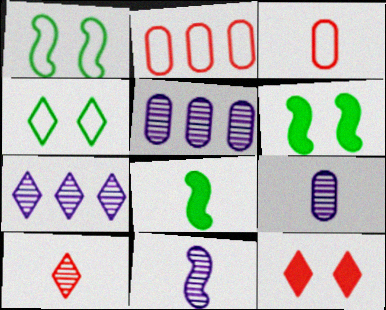[[3, 6, 7]]